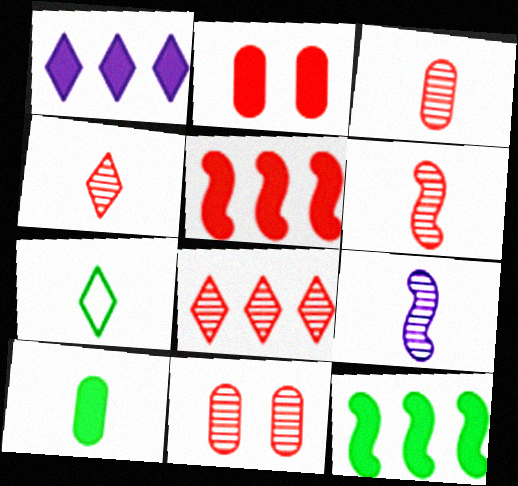[[3, 4, 6], 
[6, 8, 11]]